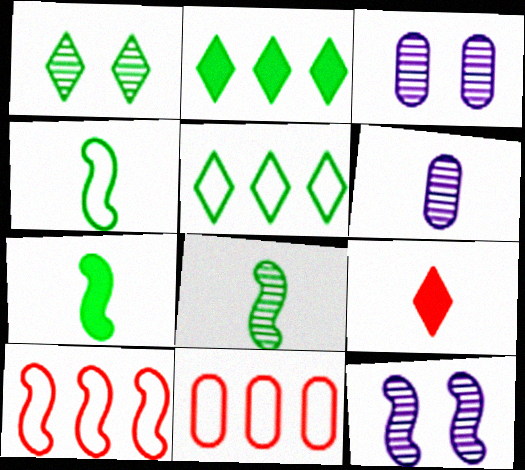[[4, 6, 9], 
[4, 7, 8], 
[7, 10, 12]]